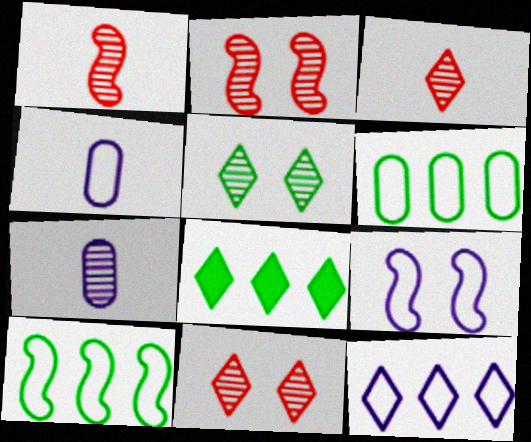[[2, 4, 8], 
[4, 9, 12]]